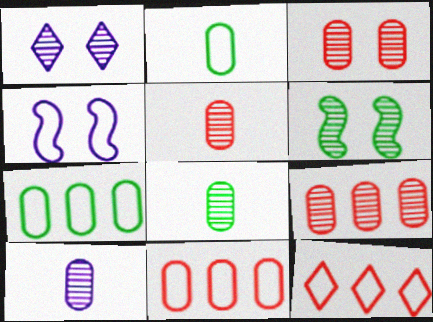[[1, 3, 6], 
[2, 4, 12], 
[3, 5, 9], 
[5, 8, 10]]